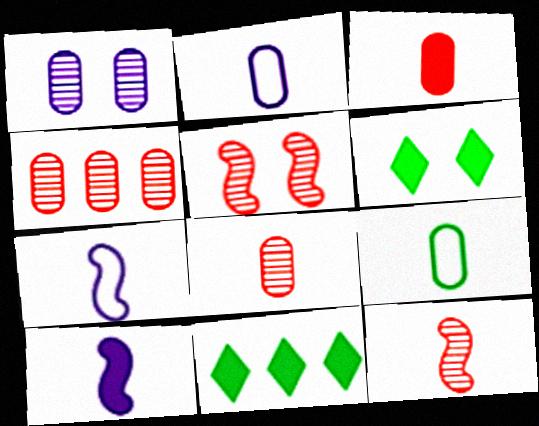[[2, 5, 11], 
[4, 6, 7]]